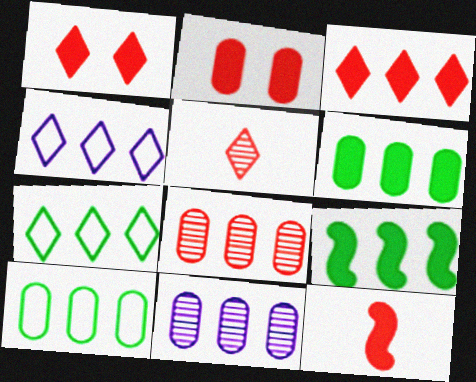[[2, 3, 12], 
[4, 8, 9]]